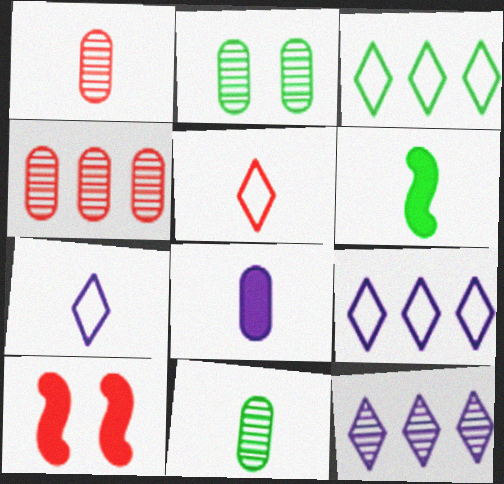[[1, 6, 7], 
[2, 3, 6], 
[4, 5, 10], 
[9, 10, 11]]